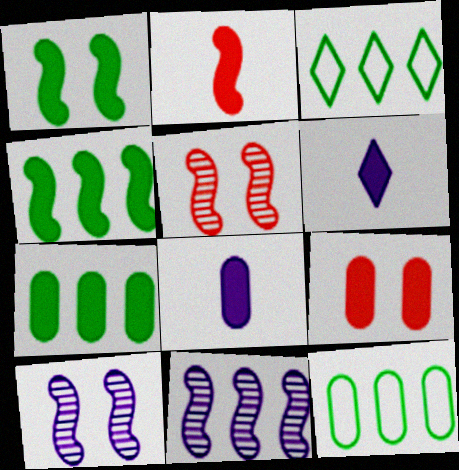[[3, 5, 8], 
[4, 6, 9], 
[5, 6, 12], 
[7, 8, 9]]